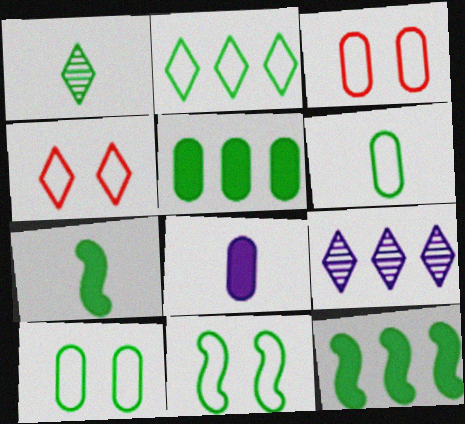[[1, 5, 11], 
[1, 6, 7], 
[1, 10, 12], 
[2, 6, 11], 
[3, 7, 9]]